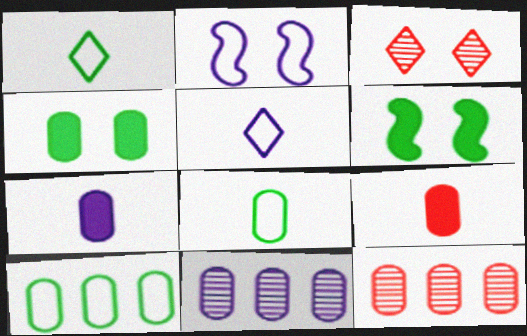[[2, 3, 4], 
[5, 6, 12]]